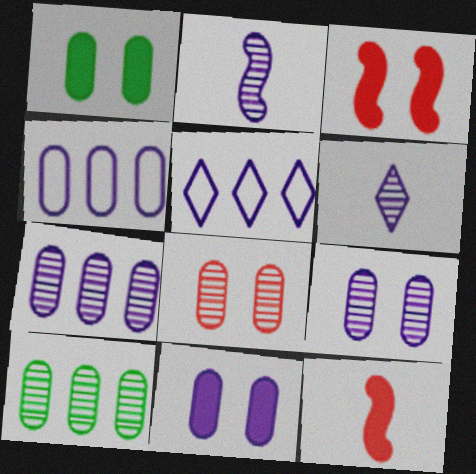[[2, 5, 11]]